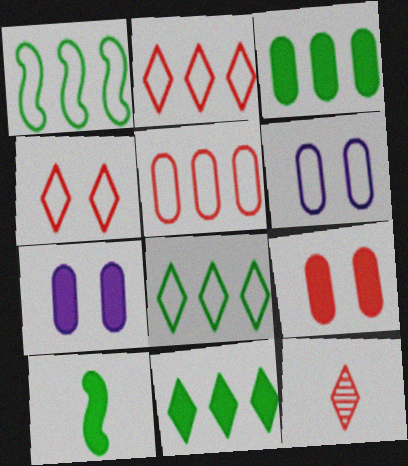[[1, 7, 12]]